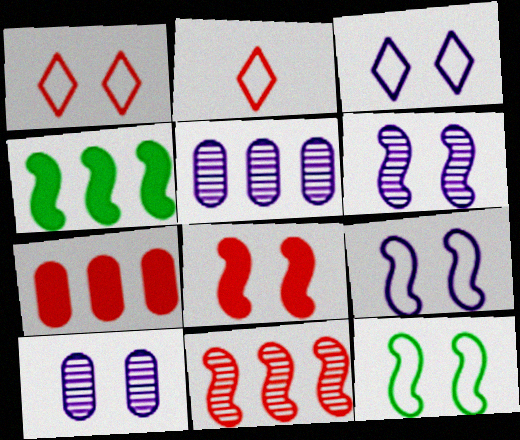[[2, 4, 10], 
[6, 8, 12]]